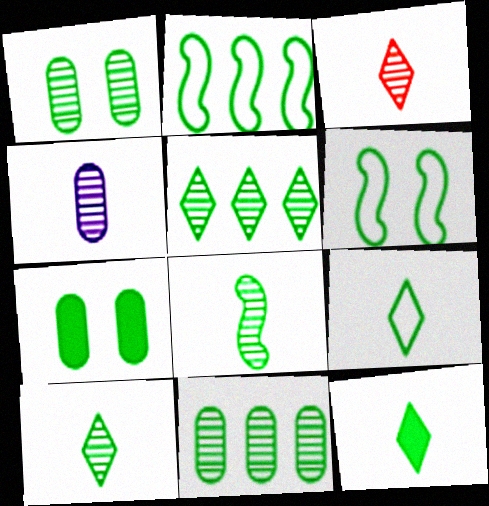[[1, 2, 12], 
[1, 5, 8], 
[2, 7, 10], 
[3, 4, 8], 
[6, 11, 12], 
[9, 10, 12]]